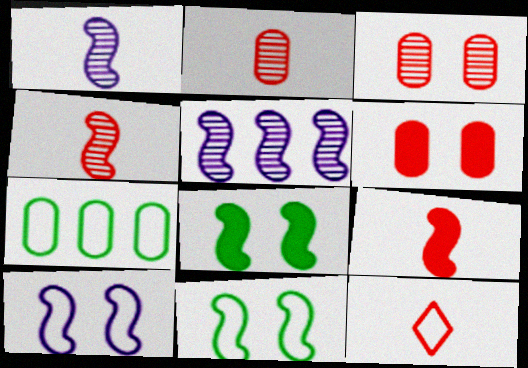[[2, 9, 12], 
[5, 9, 11], 
[7, 10, 12]]